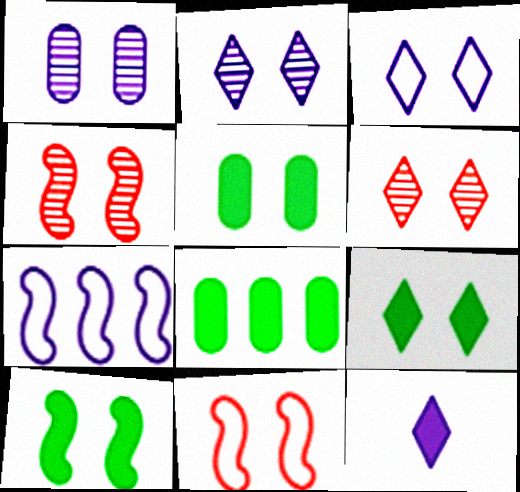[[1, 7, 12], 
[1, 9, 11], 
[2, 5, 11], 
[3, 4, 5], 
[3, 6, 9], 
[5, 9, 10]]